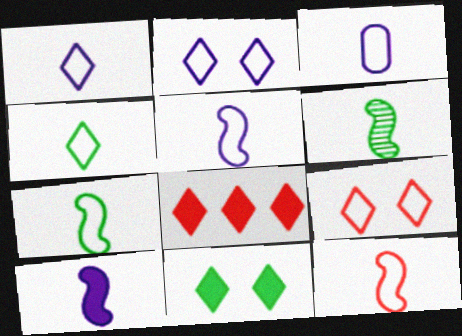[[1, 3, 5], 
[3, 4, 12], 
[5, 7, 12], 
[6, 10, 12]]